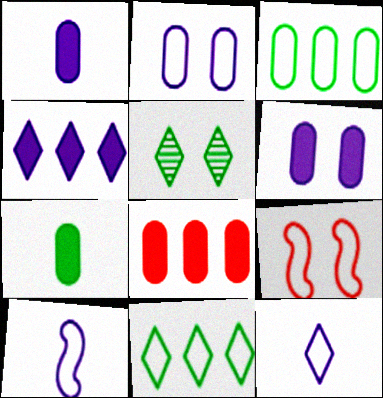[[3, 9, 12], 
[5, 6, 9], 
[5, 8, 10], 
[6, 7, 8]]